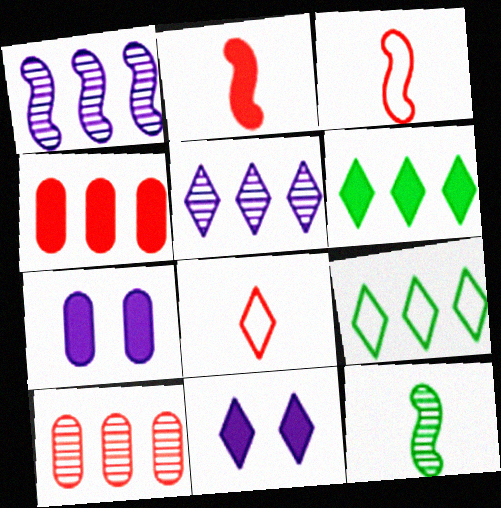[[1, 4, 9], 
[2, 6, 7]]